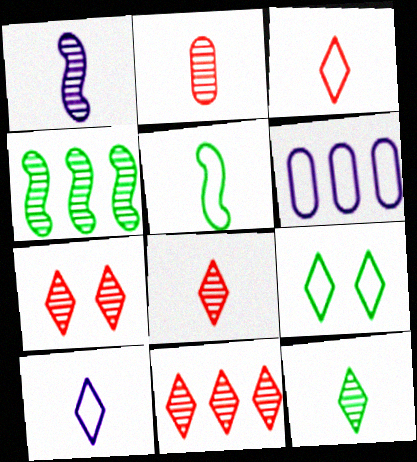[[1, 2, 12], 
[7, 8, 11]]